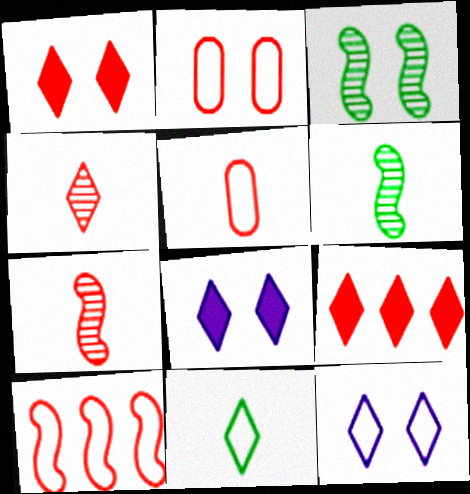[[2, 3, 8], 
[2, 7, 9]]